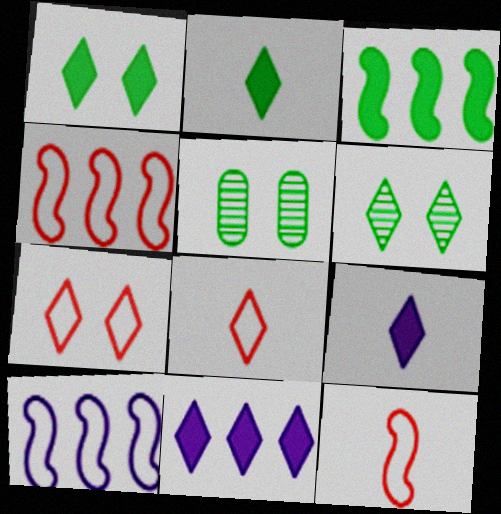[[4, 5, 9], 
[5, 11, 12], 
[6, 8, 11]]